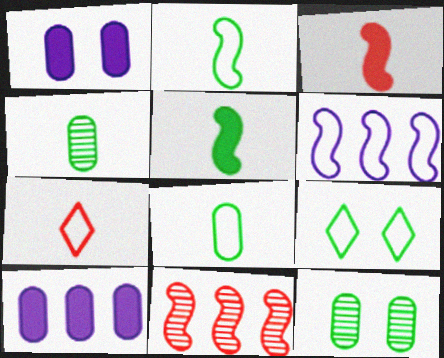[]